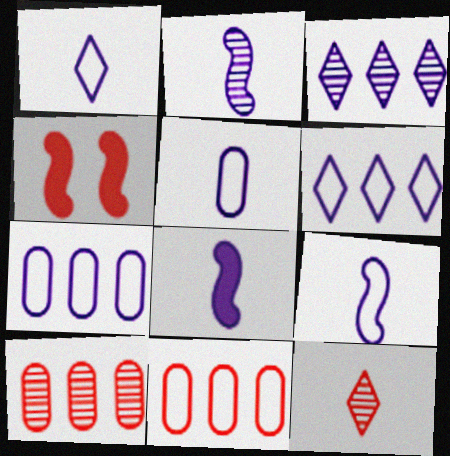[[1, 5, 9], 
[2, 8, 9], 
[4, 11, 12]]